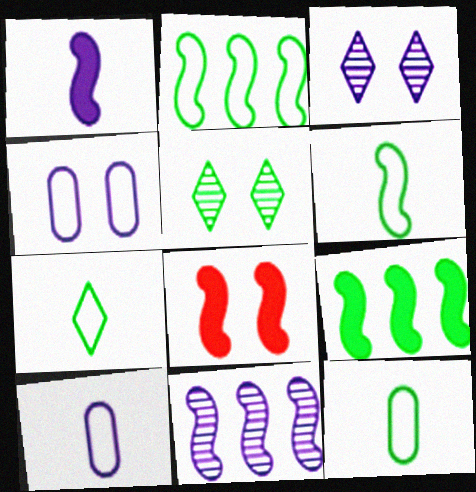[[1, 8, 9], 
[4, 5, 8], 
[5, 9, 12], 
[6, 7, 12], 
[6, 8, 11]]